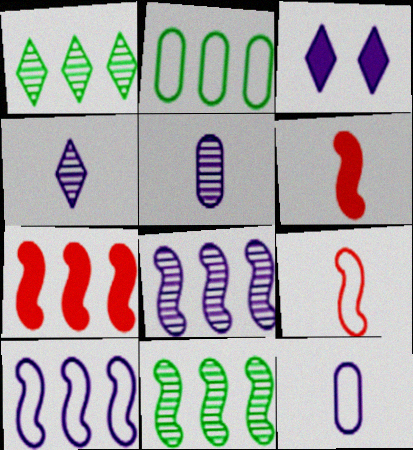[[3, 5, 10], 
[3, 8, 12], 
[7, 10, 11]]